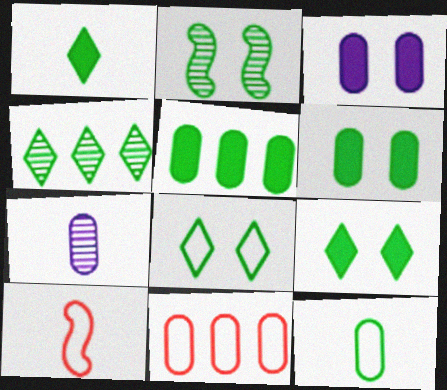[[1, 4, 8], 
[1, 7, 10], 
[2, 6, 8], 
[3, 4, 10], 
[6, 7, 11]]